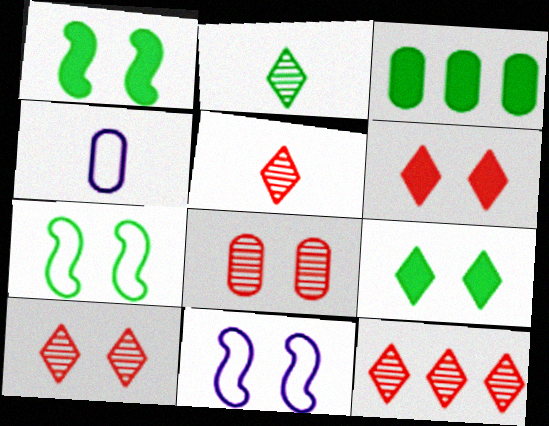[[1, 4, 12], 
[2, 3, 7], 
[3, 4, 8], 
[3, 5, 11], 
[5, 10, 12], 
[8, 9, 11]]